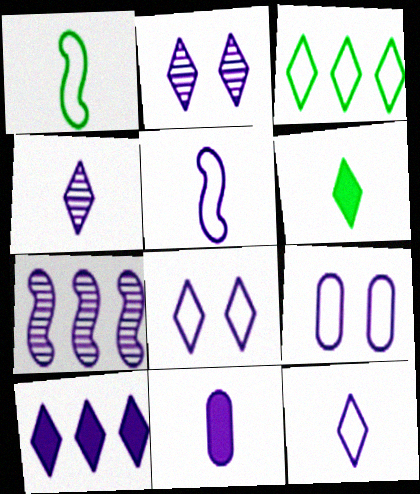[[2, 10, 12], 
[4, 5, 11], 
[4, 8, 10], 
[7, 8, 11]]